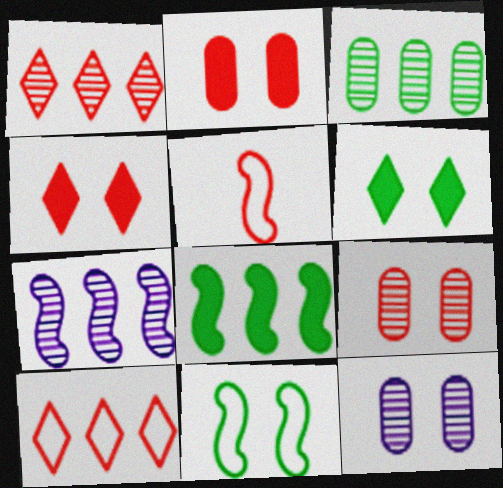[[1, 2, 5], 
[1, 3, 7], 
[4, 11, 12]]